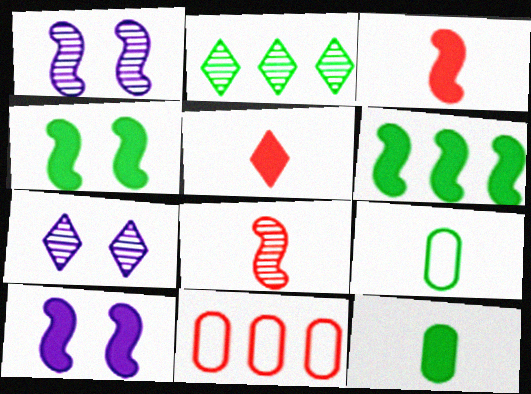[[2, 4, 9], 
[3, 6, 10]]